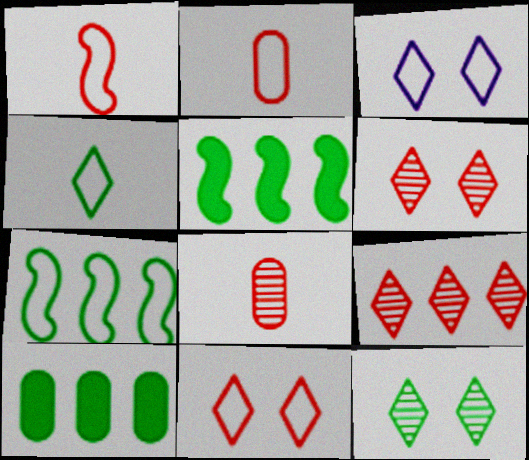[[2, 3, 7], 
[3, 5, 8]]